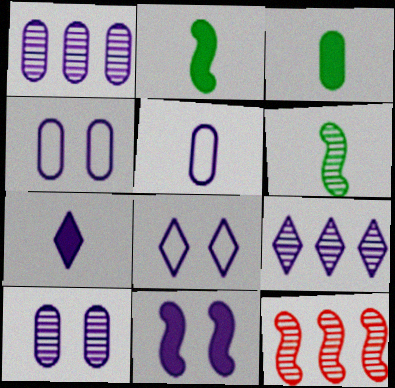[[3, 8, 12], 
[5, 9, 11], 
[7, 8, 9], 
[8, 10, 11]]